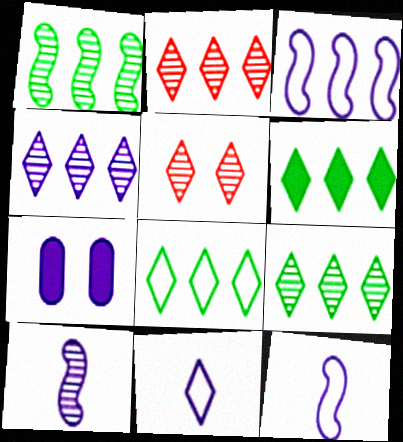[[2, 4, 9], 
[4, 7, 12], 
[5, 6, 11], 
[6, 8, 9]]